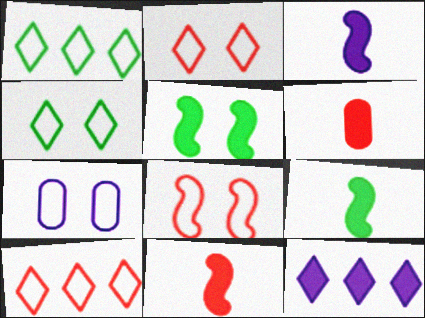[[3, 9, 11], 
[4, 7, 8], 
[5, 6, 12]]